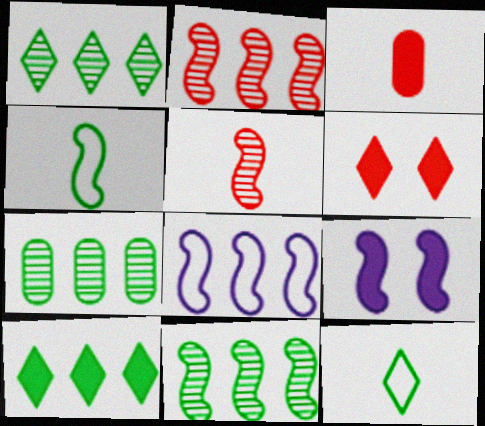[[1, 7, 11], 
[2, 4, 9], 
[3, 9, 10]]